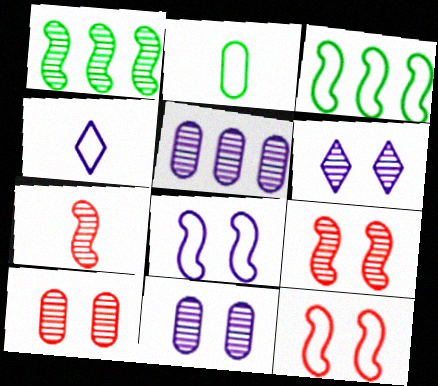[]